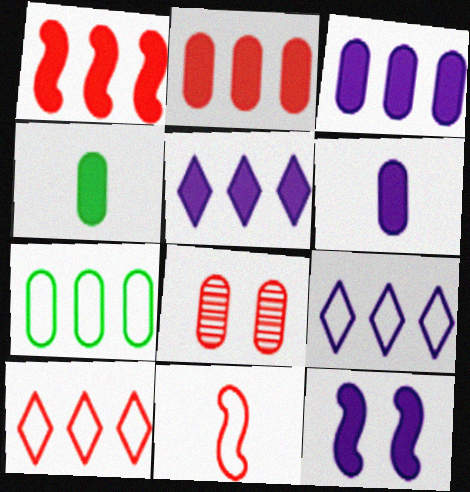[[5, 6, 12], 
[6, 7, 8]]